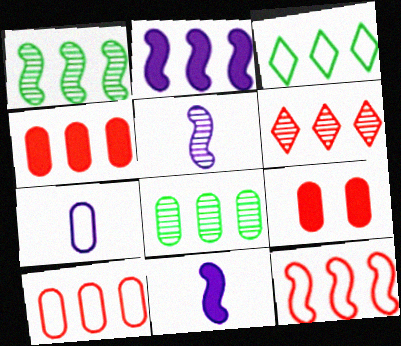[[1, 2, 12], 
[3, 5, 9], 
[4, 6, 12], 
[7, 8, 9]]